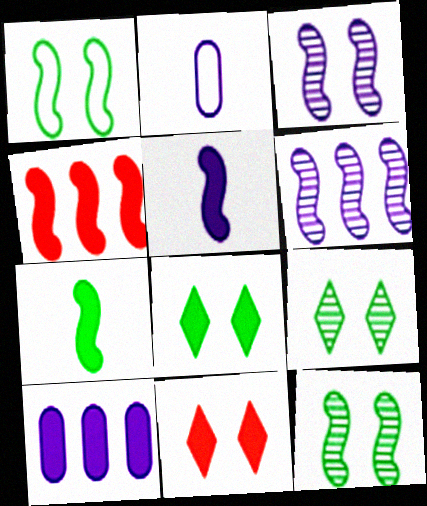[[2, 4, 9], 
[7, 10, 11]]